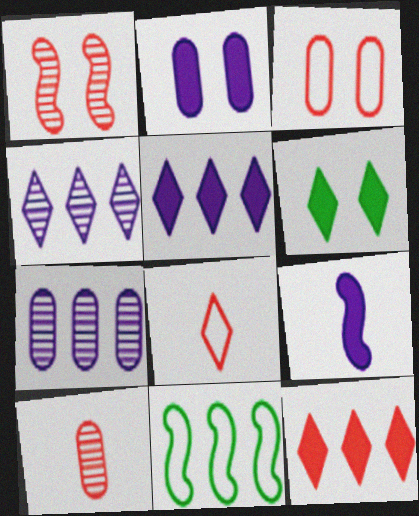[[1, 9, 11], 
[2, 5, 9], 
[4, 6, 8], 
[7, 11, 12]]